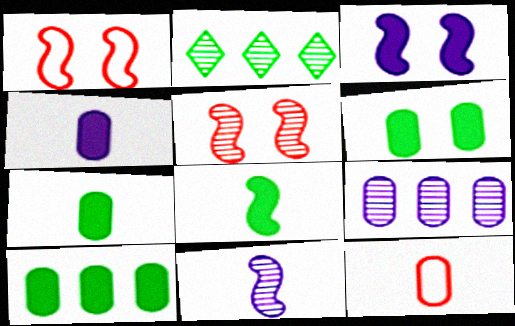[[1, 2, 4], 
[2, 3, 12], 
[6, 7, 10], 
[6, 9, 12]]